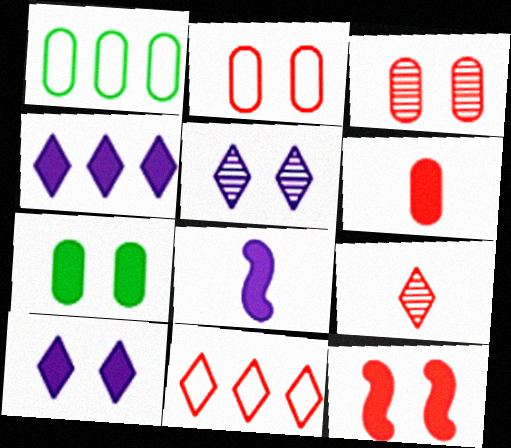[[7, 10, 12]]